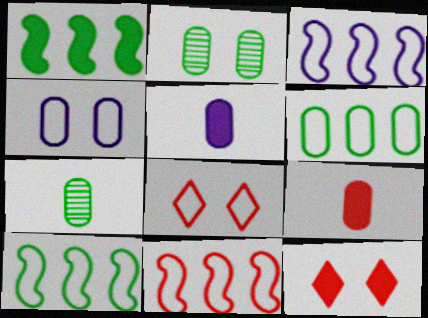[[1, 5, 12], 
[3, 7, 12], 
[3, 10, 11]]